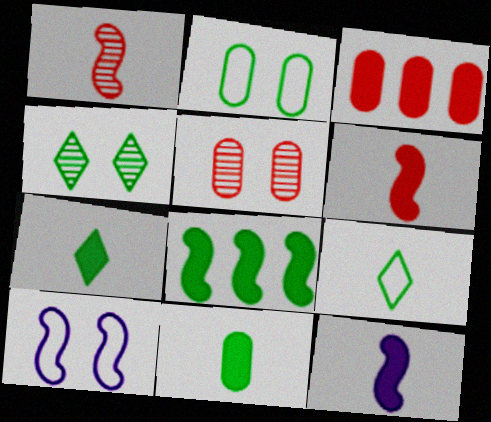[[1, 8, 10]]